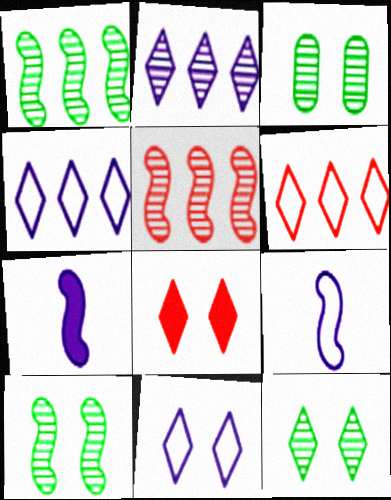[[3, 6, 7], 
[3, 10, 12], 
[8, 11, 12]]